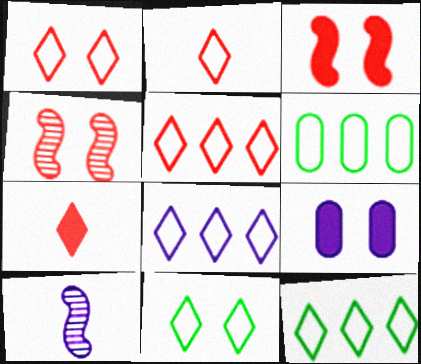[[1, 2, 5], 
[2, 8, 11], 
[4, 9, 11], 
[5, 8, 12], 
[8, 9, 10]]